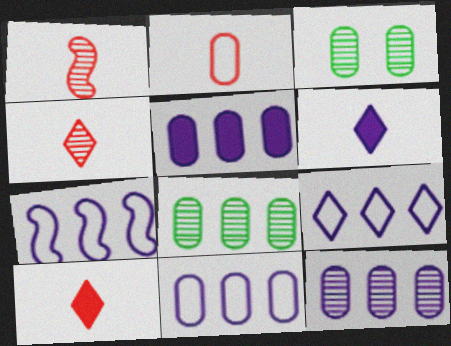[[1, 2, 10], 
[2, 3, 5], 
[3, 7, 10], 
[5, 11, 12], 
[7, 9, 11]]